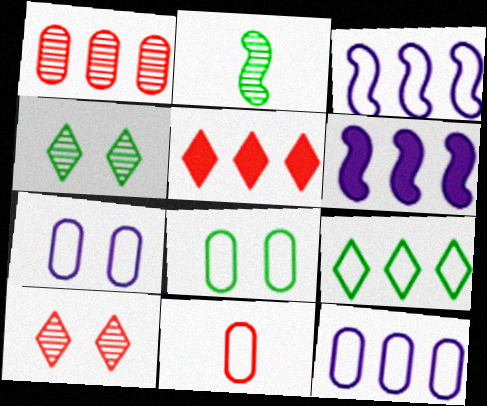[[1, 6, 9], 
[2, 5, 7], 
[4, 6, 11], 
[8, 11, 12]]